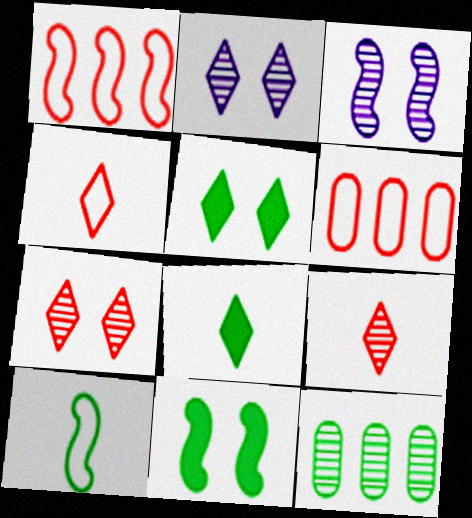[[3, 6, 8], 
[3, 9, 12], 
[5, 10, 12]]